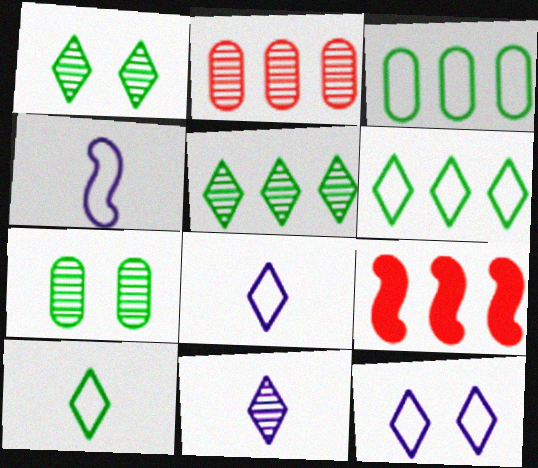[[7, 8, 9]]